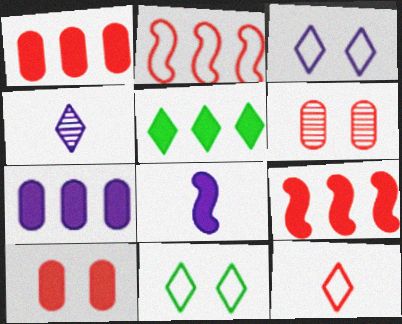[[5, 7, 9], 
[5, 8, 10], 
[6, 9, 12]]